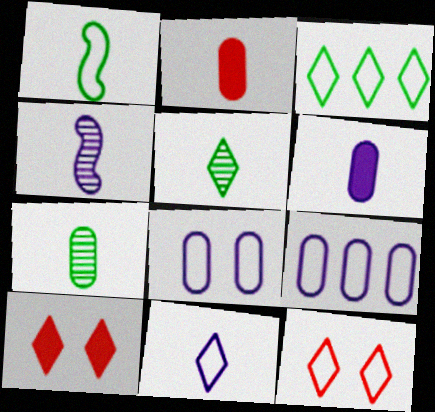[[1, 9, 12], 
[3, 11, 12], 
[4, 6, 11]]